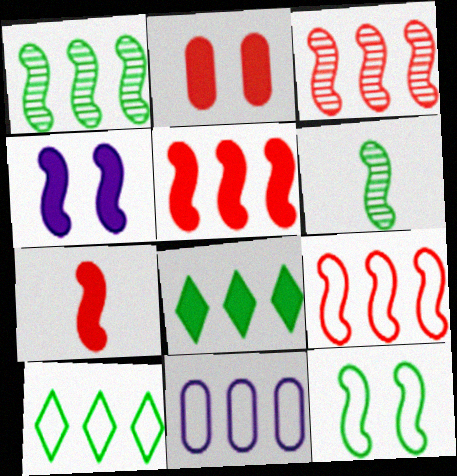[[3, 5, 9], 
[3, 8, 11], 
[4, 6, 9], 
[9, 10, 11]]